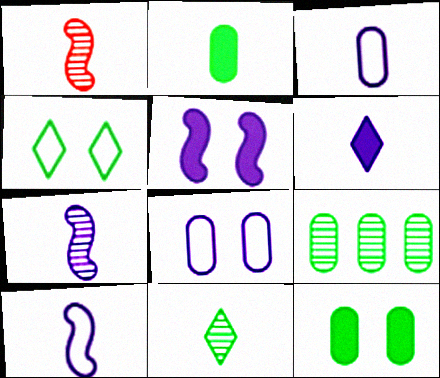[[3, 6, 7]]